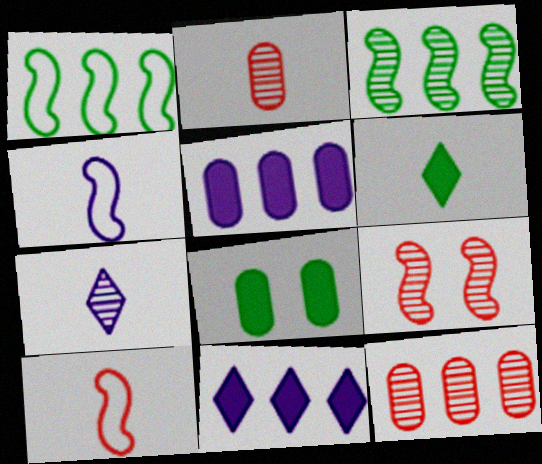[[1, 11, 12], 
[2, 4, 6]]